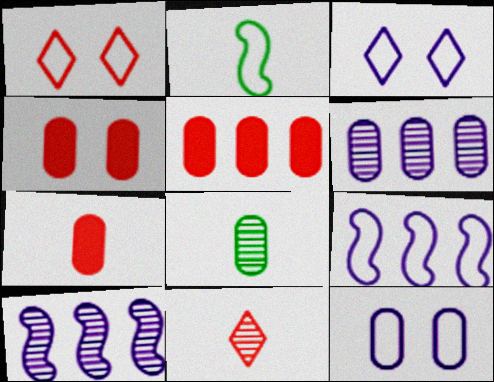[[4, 5, 7], 
[5, 8, 12]]